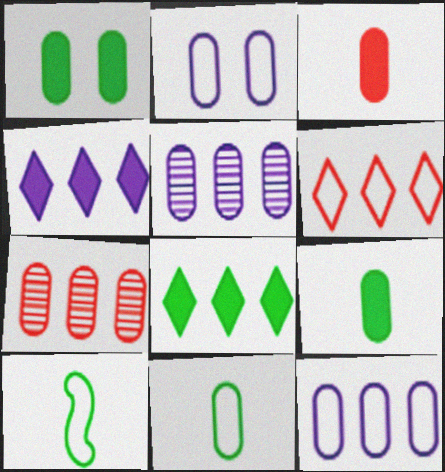[[2, 6, 10], 
[2, 7, 9]]